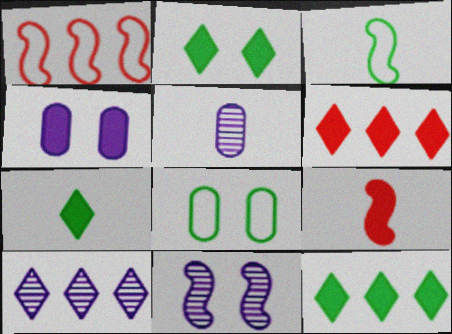[[1, 2, 5], 
[2, 7, 12], 
[4, 9, 12], 
[5, 10, 11], 
[8, 9, 10]]